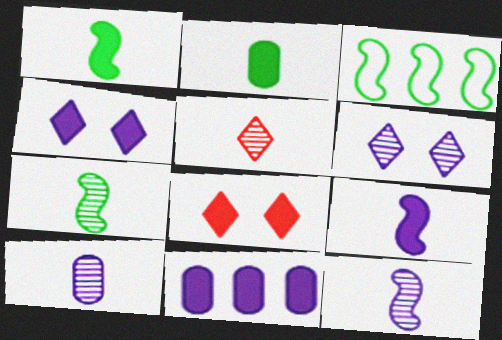[[1, 8, 11], 
[3, 8, 10], 
[4, 9, 11], 
[5, 7, 10]]